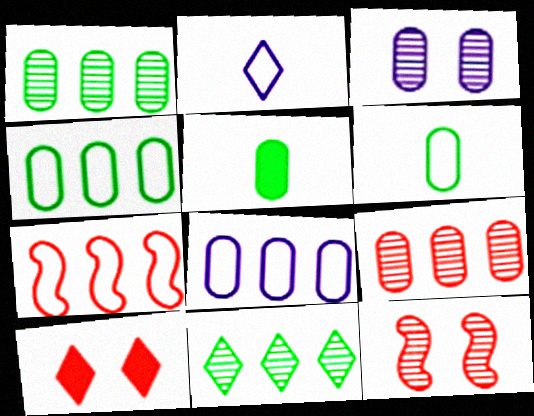[[2, 10, 11]]